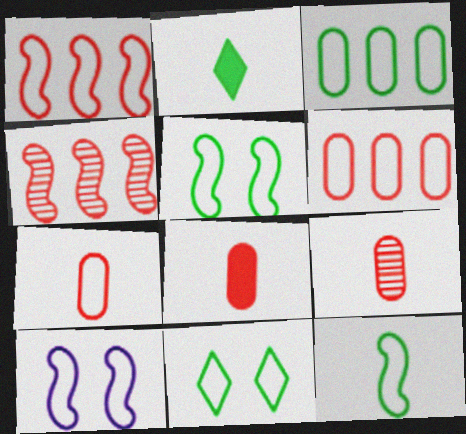[[1, 10, 12], 
[3, 11, 12], 
[7, 8, 9]]